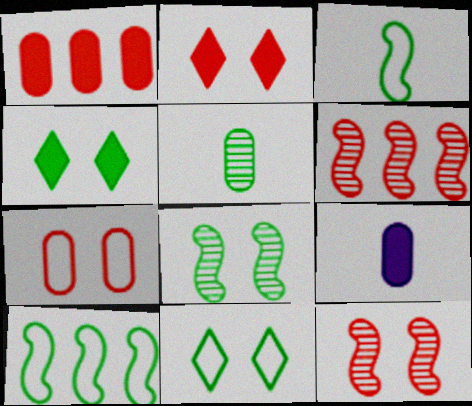[[2, 7, 12], 
[4, 5, 10], 
[6, 9, 11]]